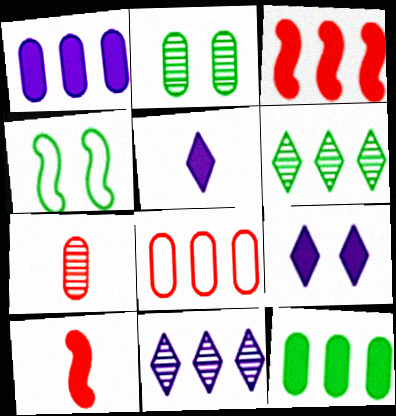[[9, 10, 12]]